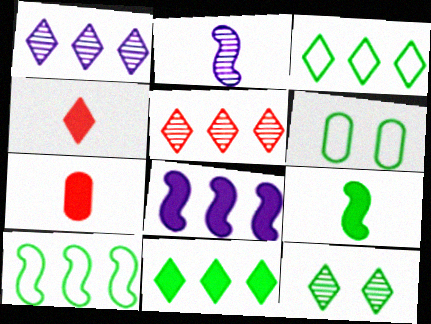[]